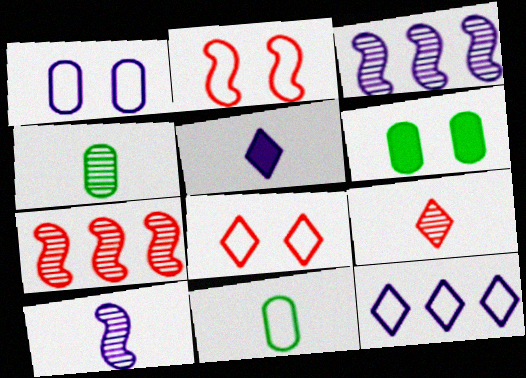[[1, 3, 5], 
[2, 11, 12], 
[4, 9, 10]]